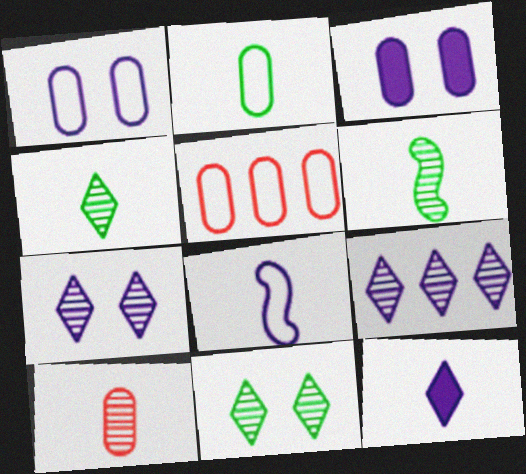[[1, 2, 5], 
[3, 8, 9]]